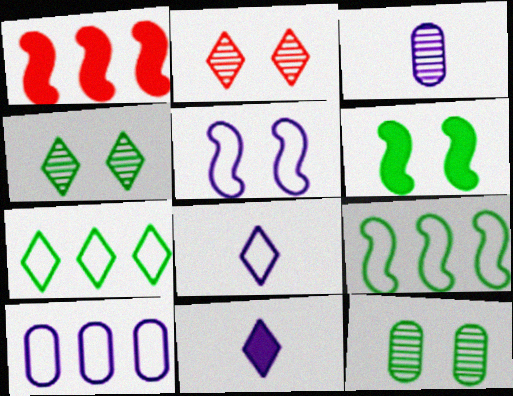[[1, 8, 12], 
[2, 7, 11], 
[5, 8, 10]]